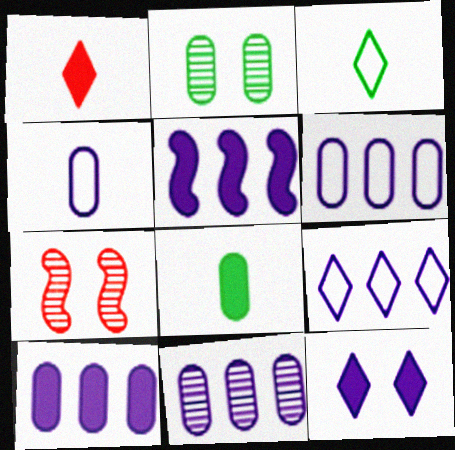[[3, 7, 10], 
[5, 9, 11], 
[6, 10, 11], 
[7, 8, 9]]